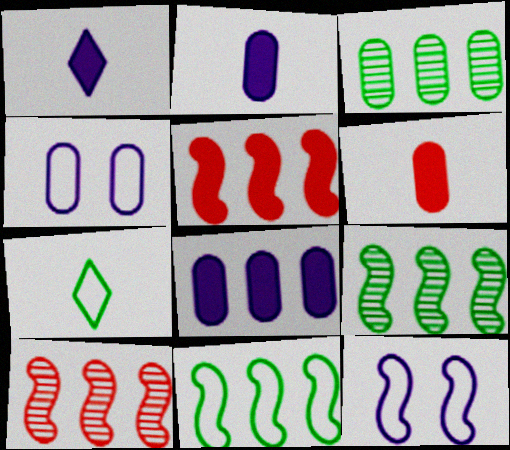[[3, 4, 6]]